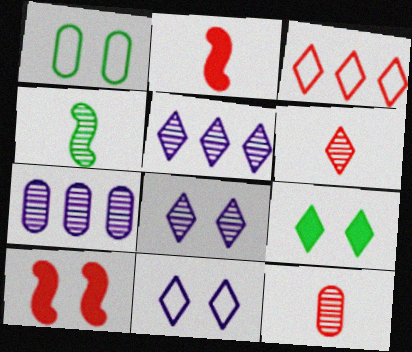[[1, 2, 5], 
[1, 8, 10], 
[3, 10, 12]]